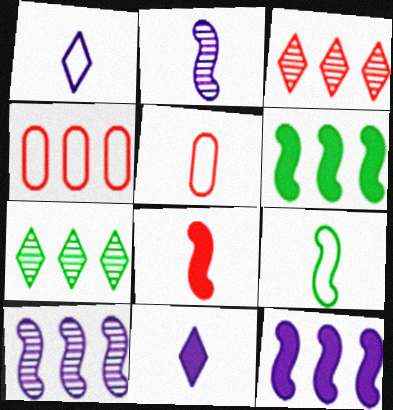[[1, 5, 9], 
[2, 8, 9], 
[4, 7, 12]]